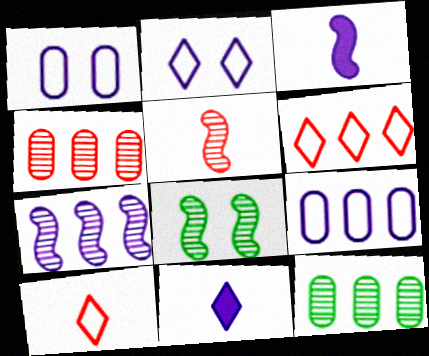[[1, 7, 11], 
[5, 7, 8]]